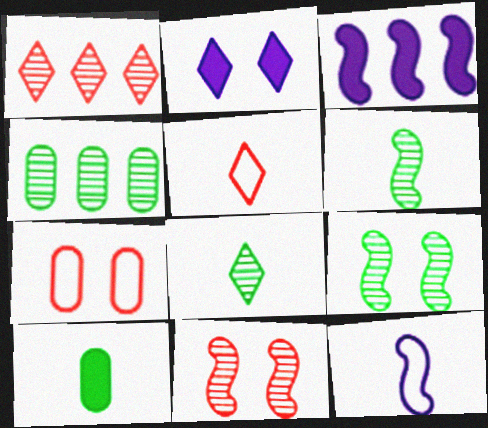[[2, 7, 9], 
[3, 7, 8], 
[4, 8, 9]]